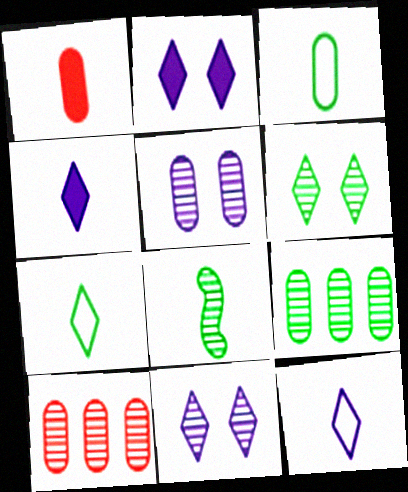[[1, 8, 12], 
[6, 8, 9], 
[8, 10, 11]]